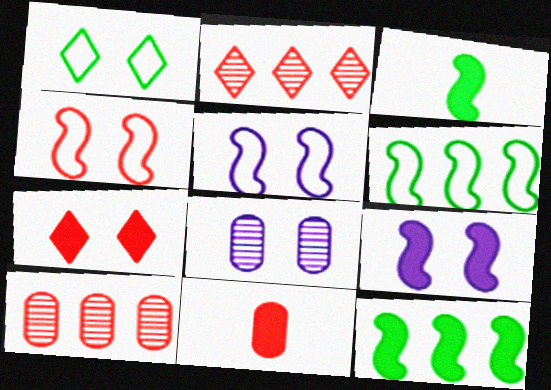[[2, 4, 11]]